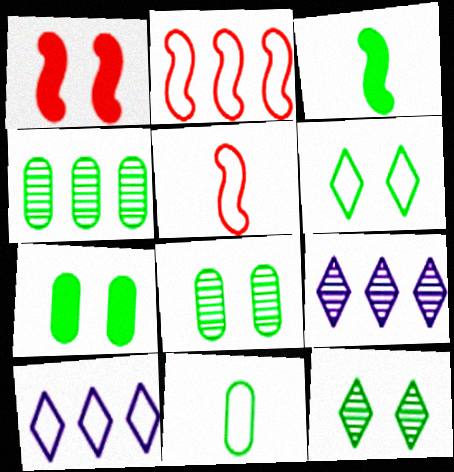[[1, 9, 11], 
[3, 4, 6], 
[4, 7, 11], 
[5, 7, 9]]